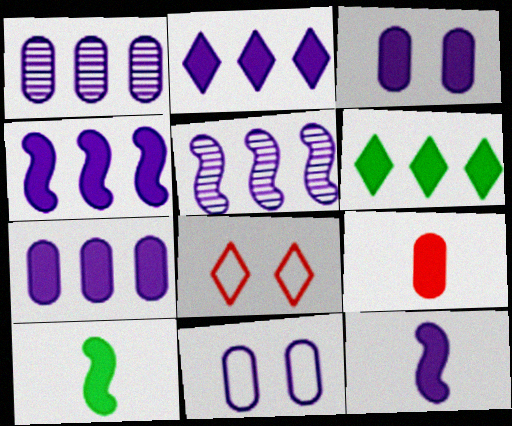[[1, 8, 10], 
[2, 3, 12], 
[2, 4, 7]]